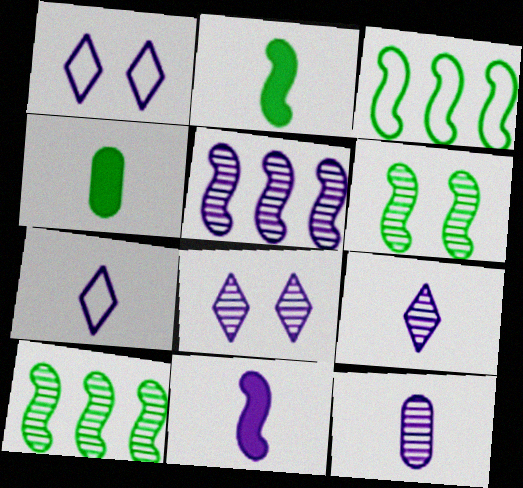[[2, 3, 6], 
[5, 8, 12], 
[7, 11, 12]]